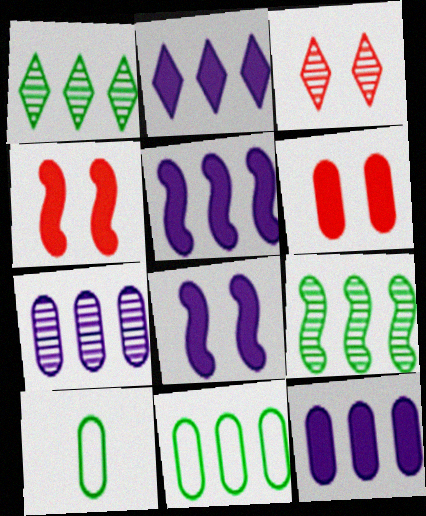[[2, 5, 12], 
[3, 5, 10], 
[6, 7, 10]]